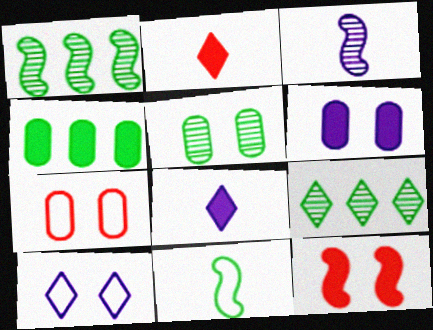[[1, 7, 8], 
[2, 9, 10], 
[4, 8, 12], 
[5, 6, 7], 
[5, 10, 12]]